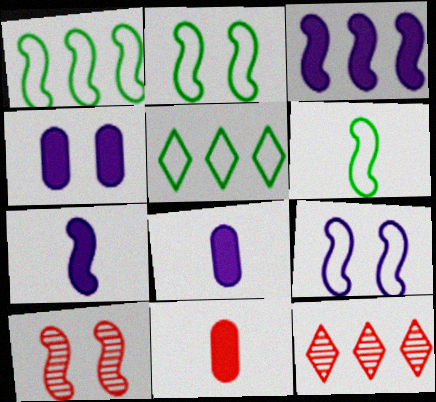[[1, 2, 6], 
[1, 7, 10], 
[2, 8, 12], 
[3, 6, 10], 
[4, 6, 12], 
[5, 8, 10]]